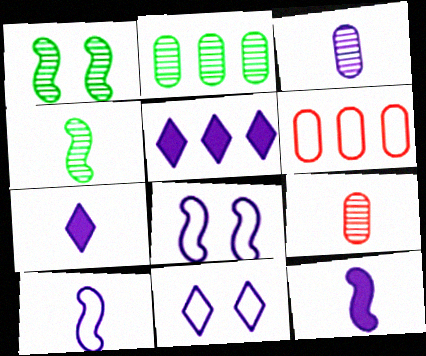[[1, 6, 7], 
[3, 5, 8], 
[3, 7, 10]]